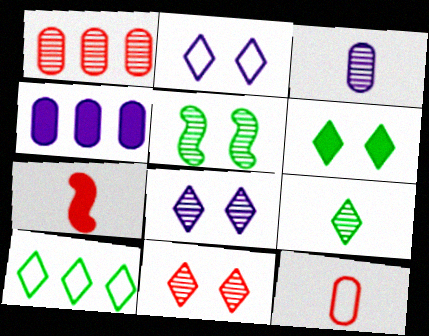[[2, 6, 11], 
[4, 6, 7], 
[6, 9, 10]]